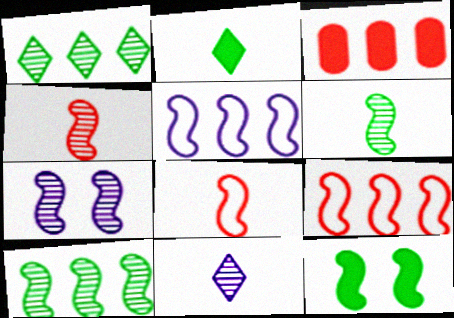[[1, 3, 5], 
[4, 5, 12], 
[4, 7, 10]]